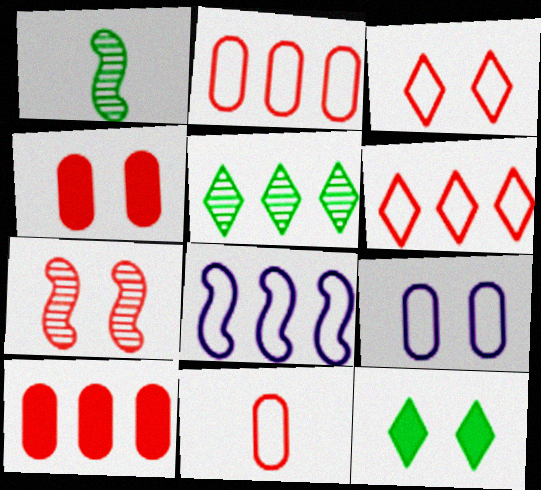[[3, 4, 7], 
[5, 8, 10], 
[7, 9, 12]]